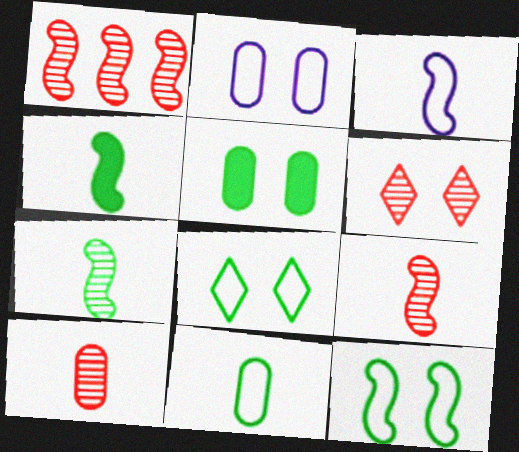[[1, 6, 10], 
[3, 4, 9]]